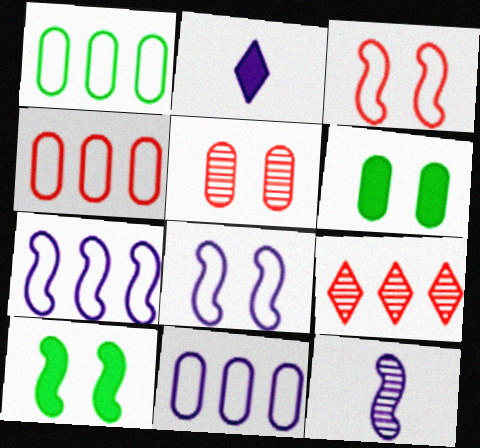[[1, 4, 11]]